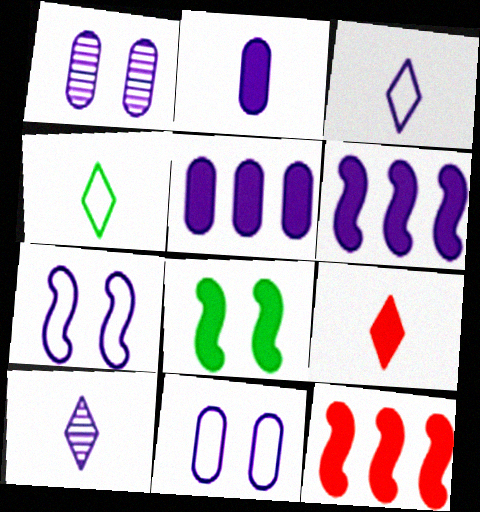[[1, 3, 6], 
[1, 4, 12], 
[4, 9, 10], 
[5, 7, 10], 
[5, 8, 9], 
[6, 10, 11]]